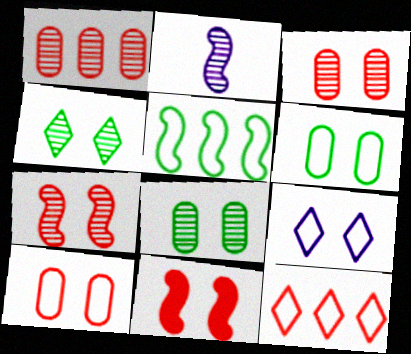[[1, 2, 4], 
[2, 5, 11], 
[8, 9, 11]]